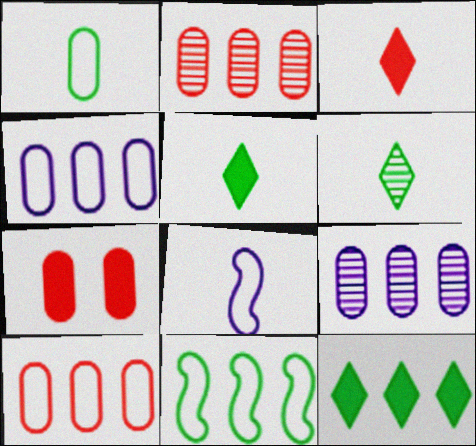[[1, 7, 9]]